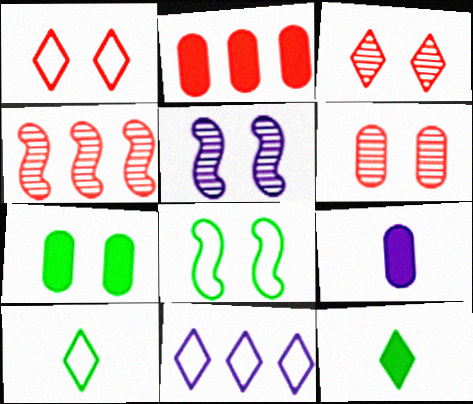[[1, 5, 7], 
[1, 10, 11], 
[2, 5, 10], 
[2, 7, 9], 
[3, 11, 12], 
[5, 9, 11]]